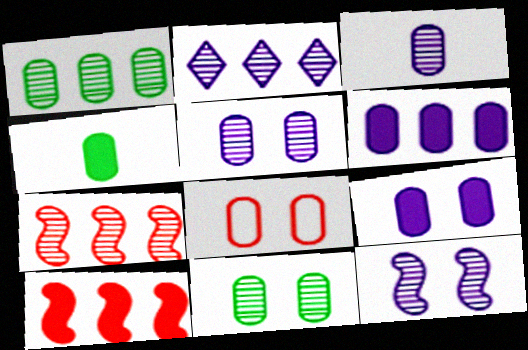[[1, 2, 7], 
[2, 3, 12], 
[8, 9, 11]]